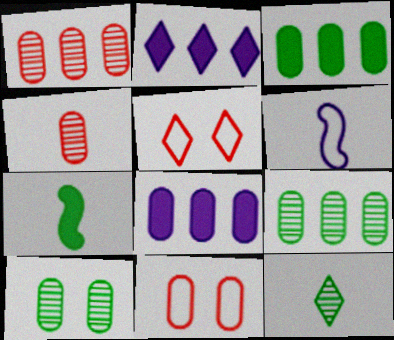[[2, 5, 12]]